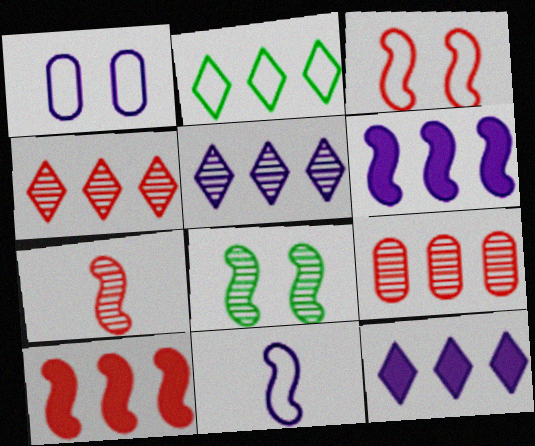[[2, 4, 12], 
[2, 6, 9], 
[3, 7, 10], 
[8, 10, 11]]